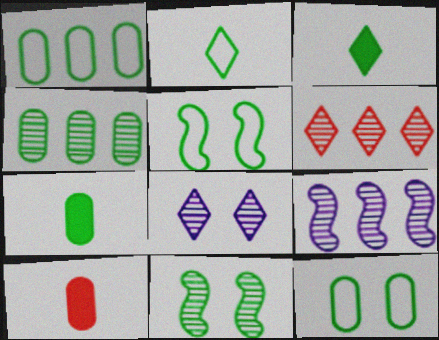[[1, 2, 5], 
[1, 3, 11], 
[3, 4, 5], 
[4, 6, 9], 
[4, 7, 12]]